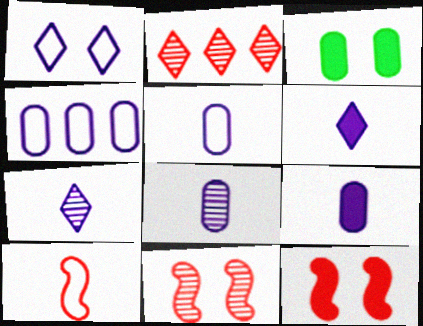[[1, 3, 11], 
[5, 8, 9]]